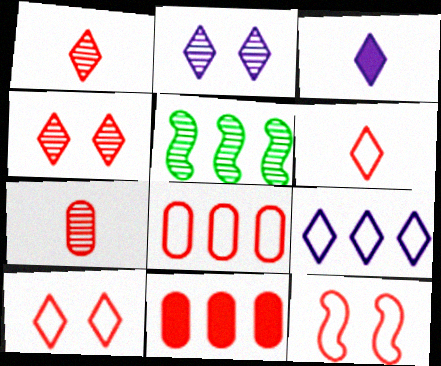[[1, 11, 12], 
[2, 3, 9], 
[2, 5, 7], 
[5, 9, 11], 
[6, 8, 12]]